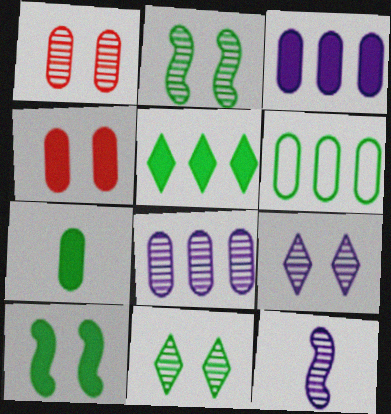[[1, 2, 9], 
[3, 4, 7], 
[5, 7, 10], 
[8, 9, 12]]